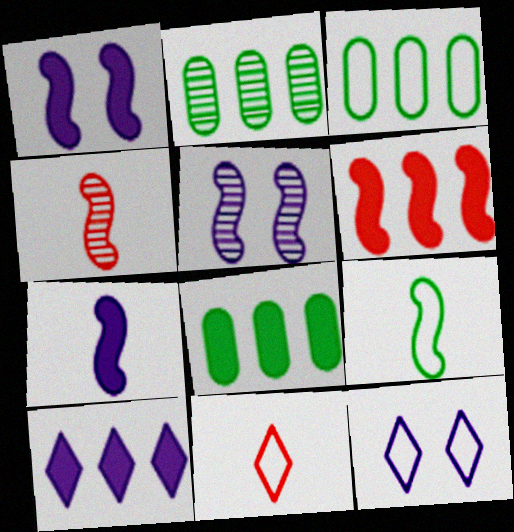[[1, 2, 11], 
[2, 3, 8], 
[4, 7, 9], 
[4, 8, 12], 
[5, 6, 9], 
[5, 8, 11], 
[6, 8, 10]]